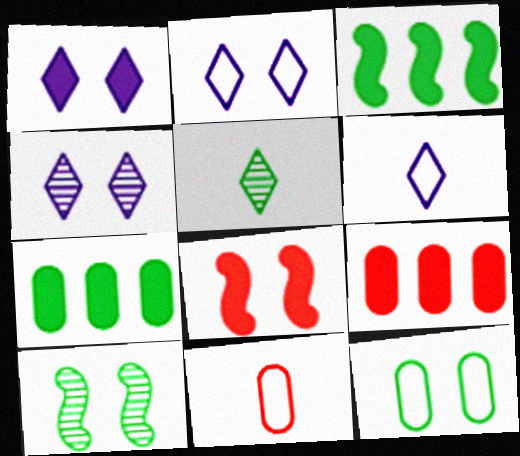[[1, 2, 4], 
[3, 4, 11], 
[3, 5, 12], 
[4, 8, 12], 
[6, 9, 10]]